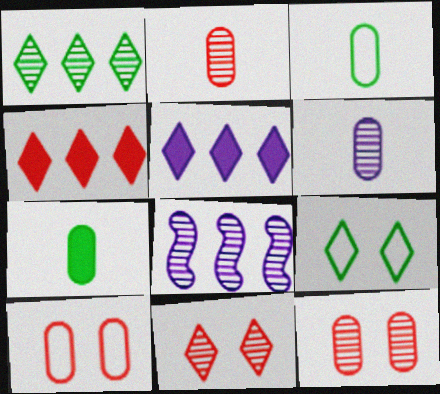[]